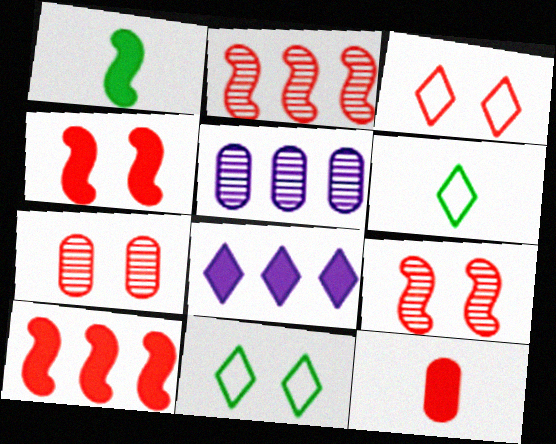[[1, 3, 5], 
[2, 3, 12], 
[3, 4, 7], 
[4, 5, 6]]